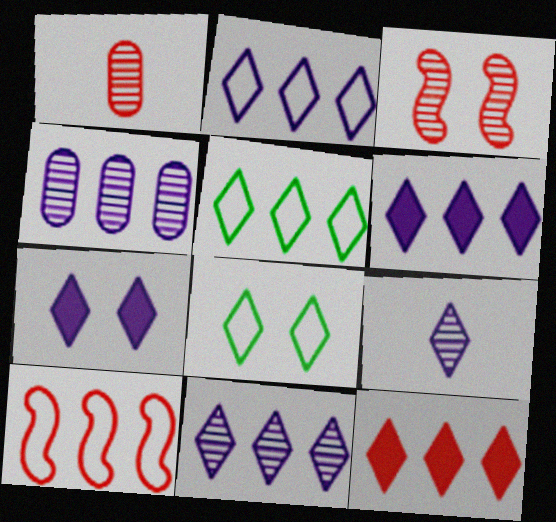[[2, 6, 11], 
[2, 7, 9], 
[5, 11, 12], 
[8, 9, 12]]